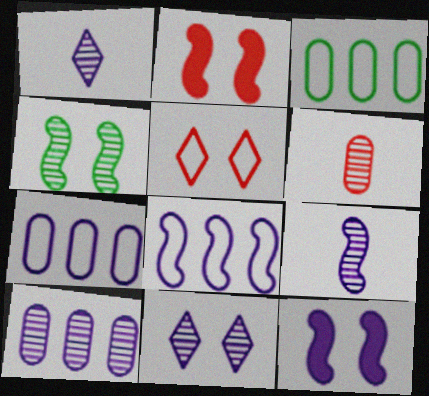[[1, 2, 3], 
[1, 7, 12], 
[8, 9, 12], 
[9, 10, 11]]